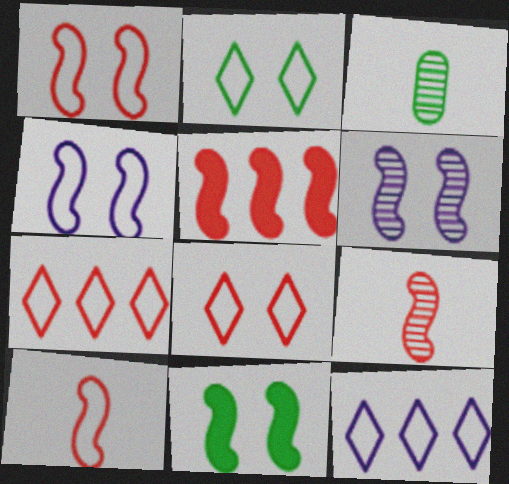[[1, 5, 9], 
[1, 6, 11]]